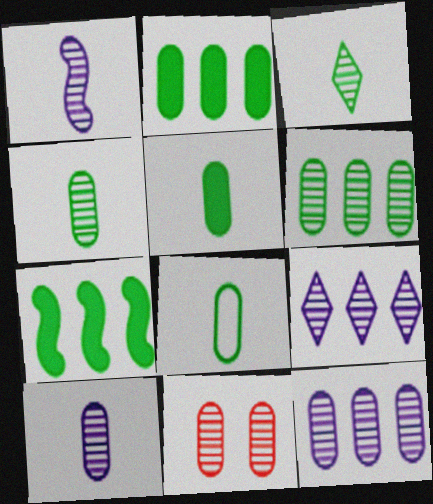[[4, 5, 8], 
[4, 11, 12], 
[6, 10, 11]]